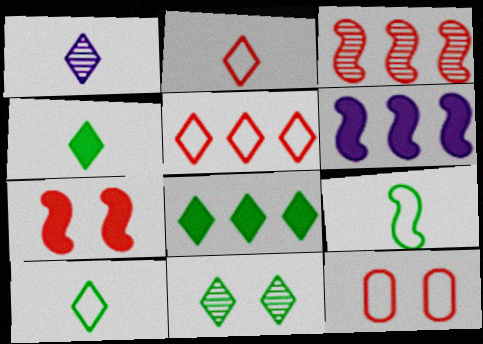[[1, 2, 4], 
[8, 10, 11]]